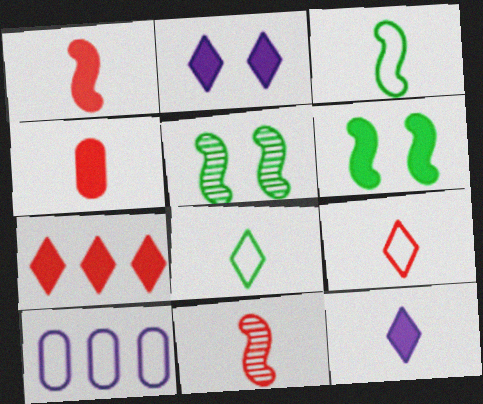[[4, 9, 11]]